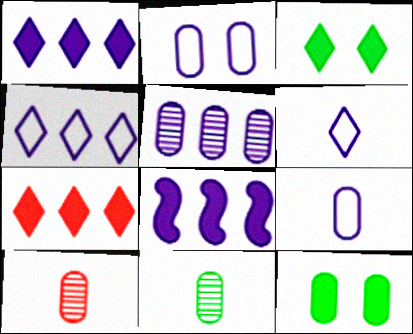[[4, 5, 8]]